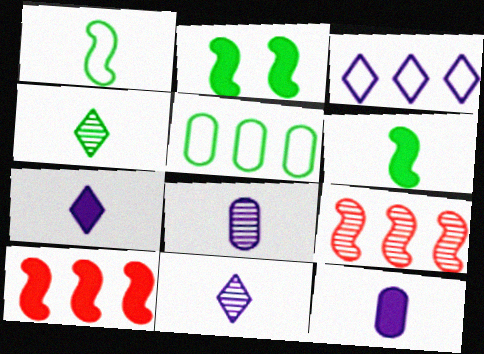[[2, 4, 5]]